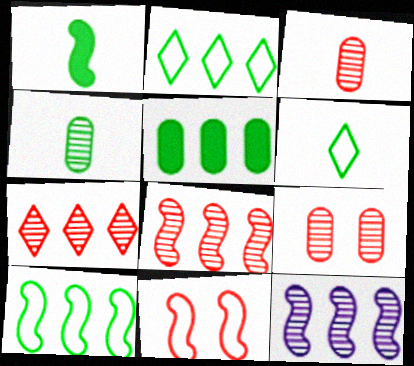[[1, 4, 6], 
[1, 11, 12]]